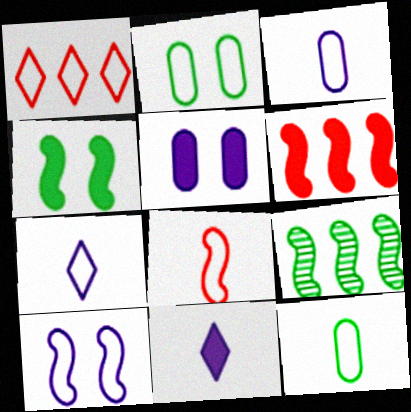[[1, 10, 12], 
[7, 8, 12]]